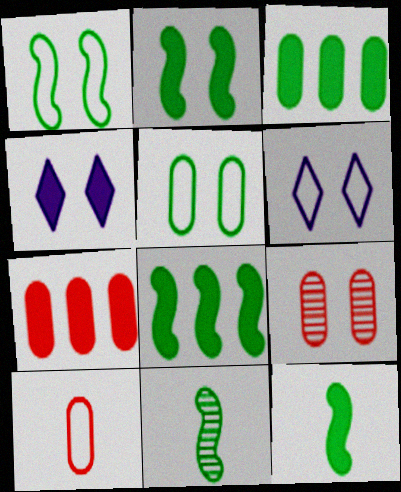[[1, 4, 9], 
[1, 8, 11], 
[2, 6, 9], 
[2, 8, 12], 
[4, 7, 12], 
[6, 7, 11], 
[7, 9, 10]]